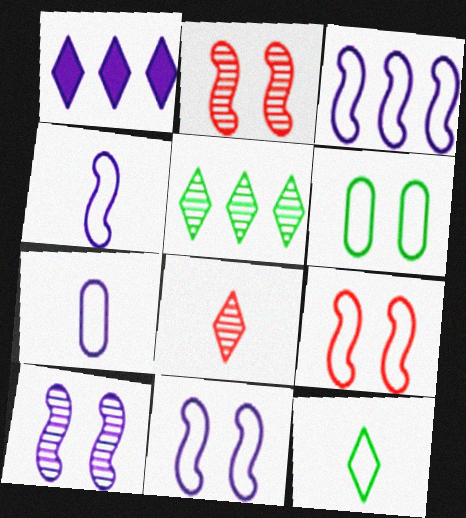[[1, 7, 10], 
[3, 4, 11]]